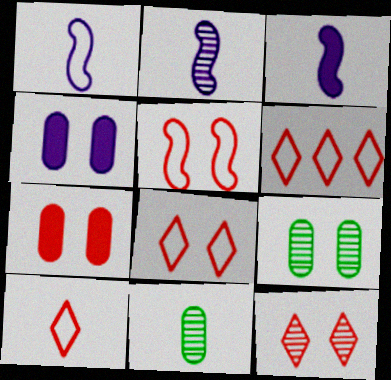[[1, 2, 3], 
[3, 6, 9], 
[3, 10, 11], 
[5, 7, 12], 
[6, 8, 10]]